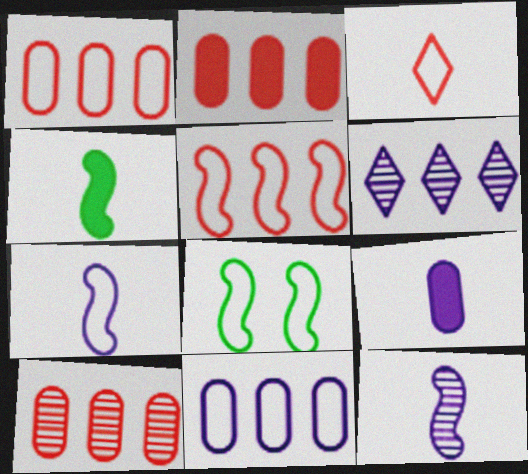[[1, 2, 10], 
[3, 8, 11], 
[5, 7, 8]]